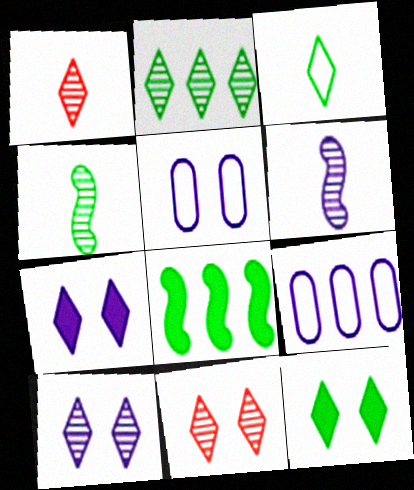[[1, 2, 10], 
[1, 5, 8], 
[2, 3, 12], 
[6, 7, 9]]